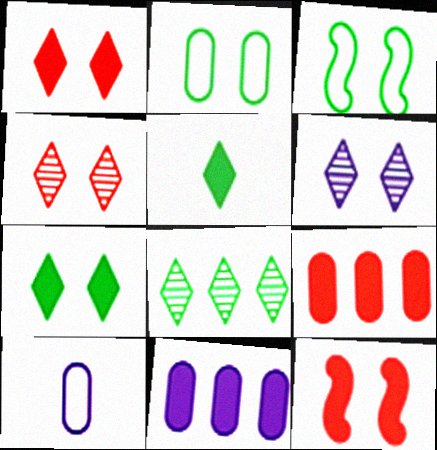[[2, 6, 12], 
[5, 11, 12], 
[8, 10, 12]]